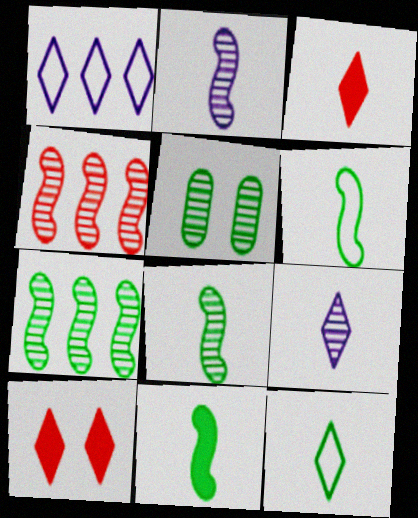[[3, 9, 12], 
[4, 5, 9], 
[6, 8, 11]]